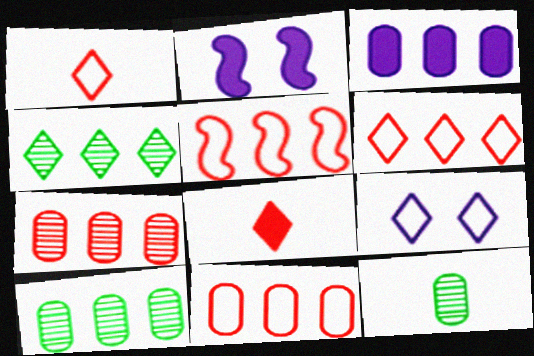[[1, 2, 10], 
[2, 6, 12], 
[3, 4, 5], 
[3, 10, 11], 
[4, 8, 9], 
[5, 6, 11]]